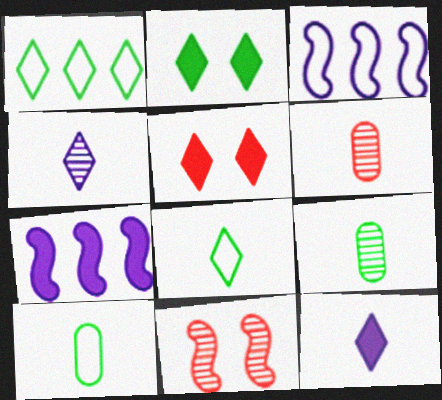[[1, 4, 5], 
[2, 3, 6], 
[3, 5, 9]]